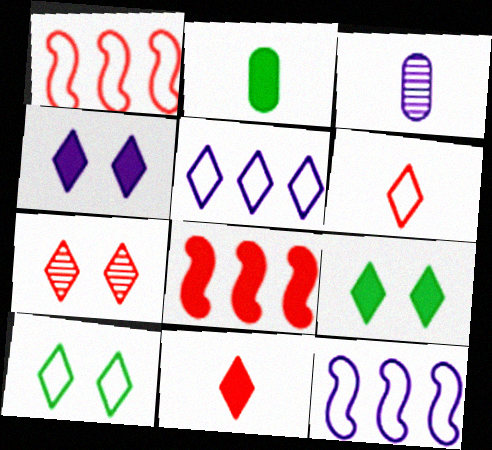[[1, 3, 9], 
[2, 4, 8], 
[2, 7, 12], 
[3, 4, 12], 
[3, 8, 10], 
[4, 7, 10], 
[5, 6, 10]]